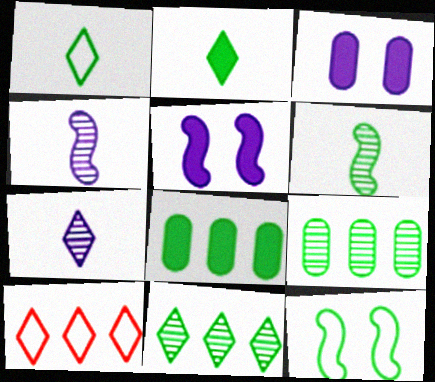[[2, 9, 12], 
[3, 6, 10]]